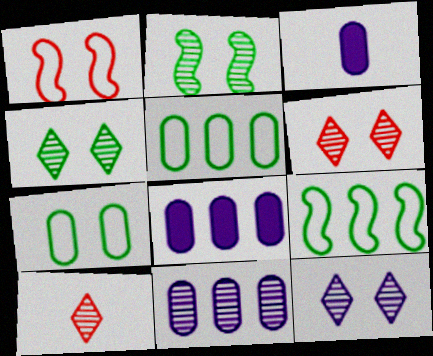[[2, 10, 11], 
[3, 6, 9], 
[4, 6, 12]]